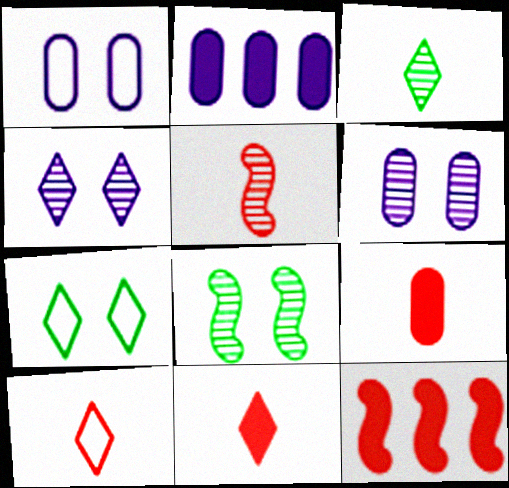[[1, 3, 12], 
[2, 5, 7], 
[2, 8, 10], 
[5, 9, 10]]